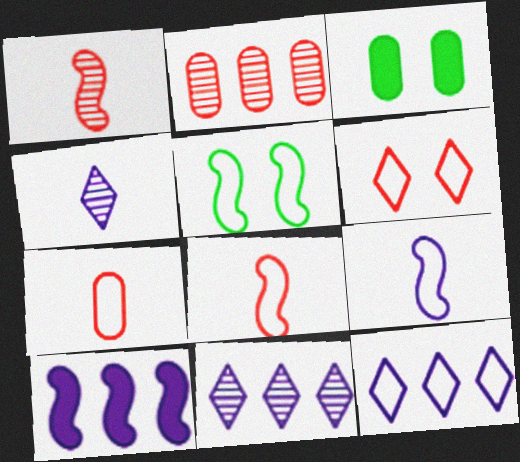[[1, 3, 12], 
[1, 5, 10], 
[3, 8, 11], 
[5, 7, 12]]